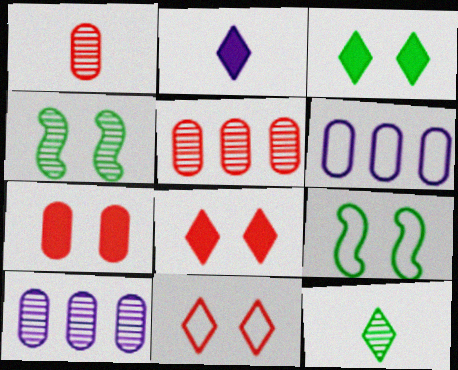[[2, 5, 9]]